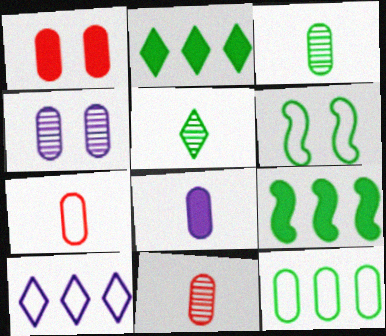[[2, 3, 6], 
[3, 7, 8], 
[6, 7, 10]]